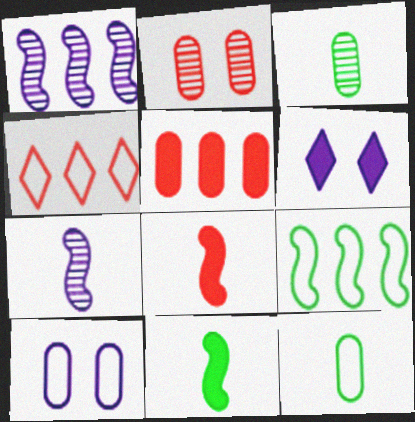[[2, 4, 8], 
[3, 5, 10], 
[5, 6, 11]]